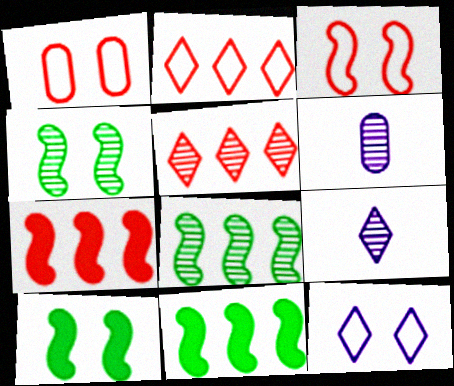[[1, 9, 11], 
[2, 6, 10], 
[4, 5, 6]]